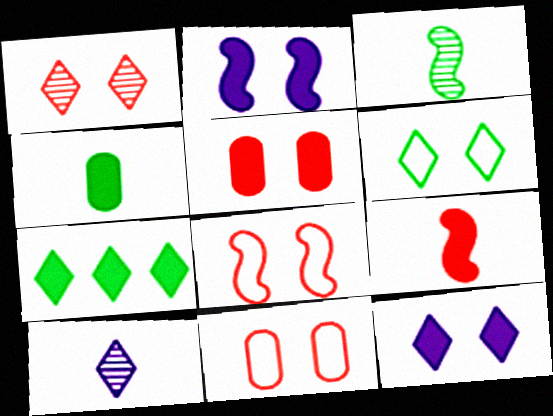[[1, 5, 8], 
[1, 6, 12]]